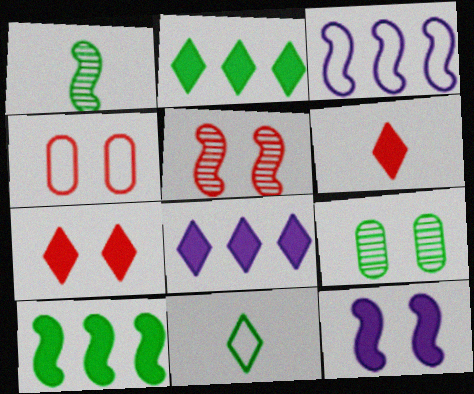[[1, 4, 8], 
[3, 4, 11], 
[3, 6, 9], 
[4, 5, 7], 
[9, 10, 11]]